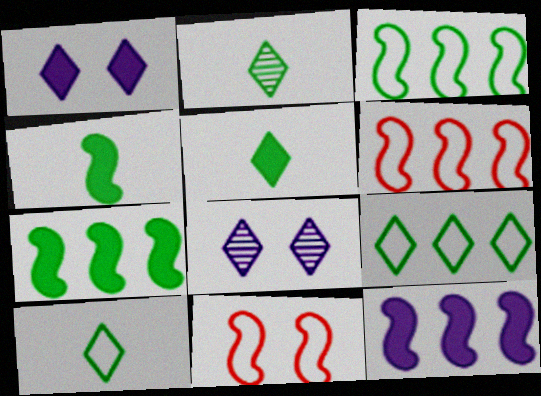[[2, 5, 10]]